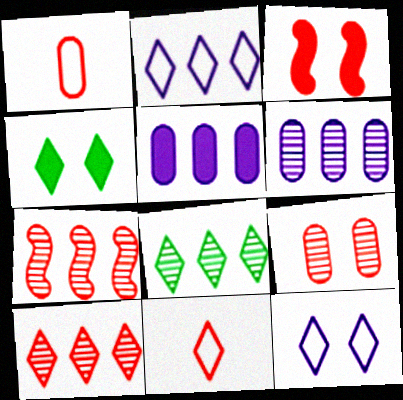[[1, 3, 10], 
[6, 7, 8]]